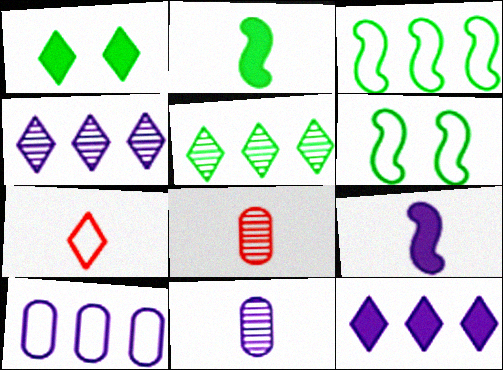[[1, 4, 7], 
[2, 7, 11], 
[6, 7, 10], 
[6, 8, 12]]